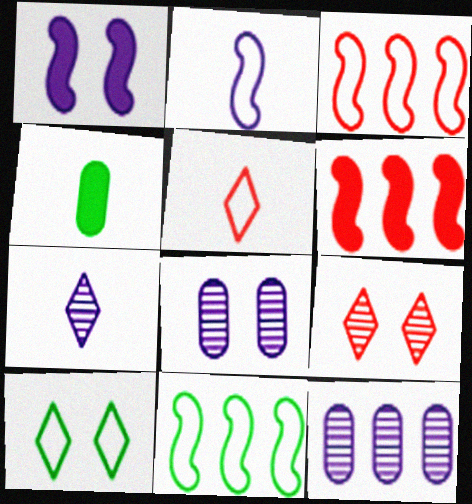[]